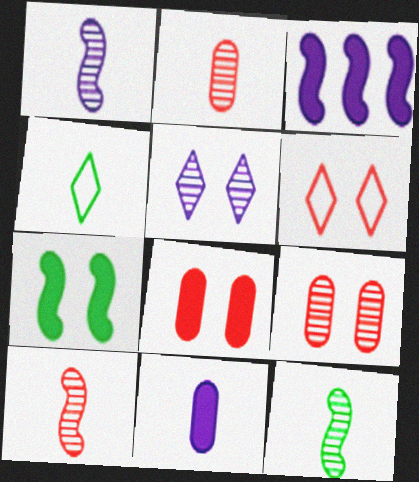[[1, 10, 12], 
[3, 4, 9], 
[4, 10, 11]]